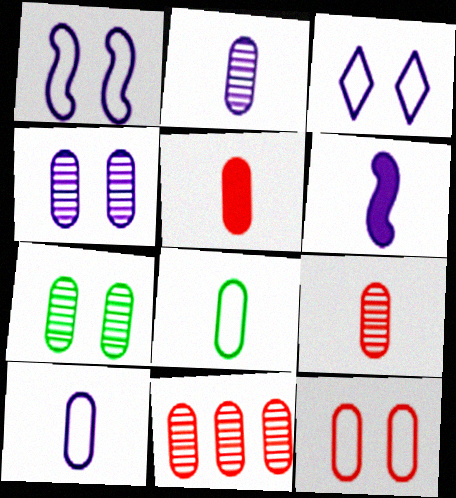[[2, 5, 8], 
[2, 7, 11], 
[5, 11, 12]]